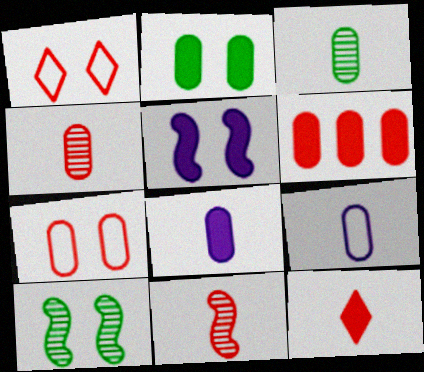[[1, 6, 11], 
[2, 6, 8], 
[4, 6, 7]]